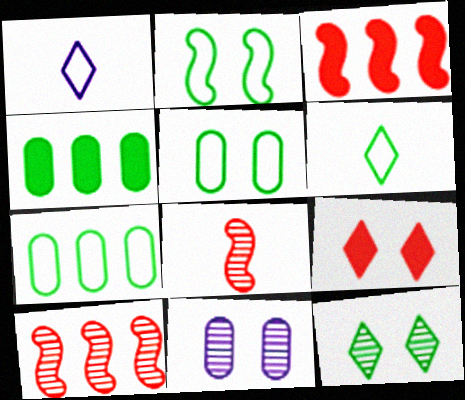[[2, 6, 7], 
[2, 9, 11], 
[3, 6, 11]]